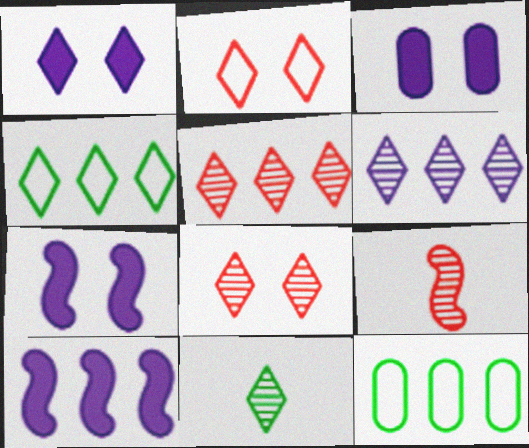[[1, 3, 7], 
[1, 9, 12], 
[3, 4, 9], 
[5, 10, 12], 
[6, 8, 11]]